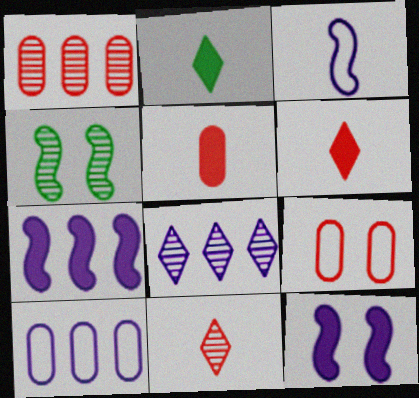[[1, 5, 9], 
[4, 6, 10], 
[7, 8, 10]]